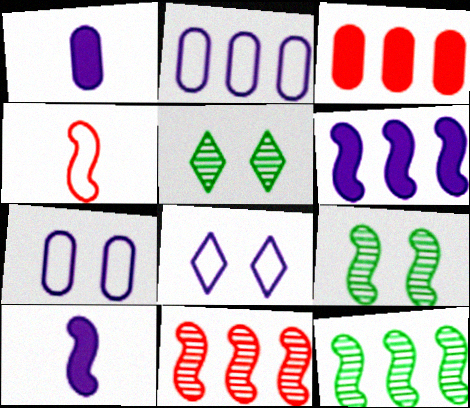[[4, 6, 9]]